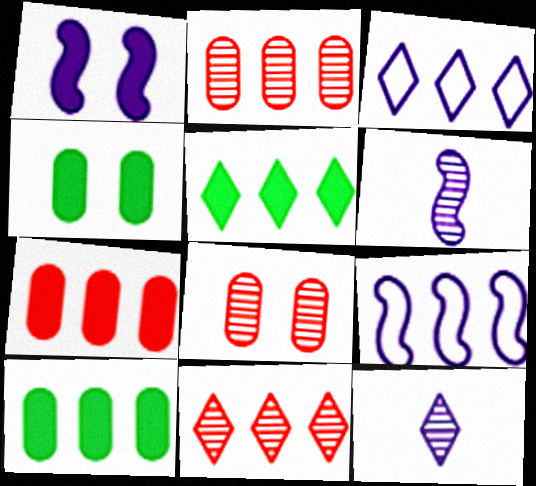[[1, 6, 9], 
[2, 5, 9], 
[3, 5, 11], 
[9, 10, 11]]